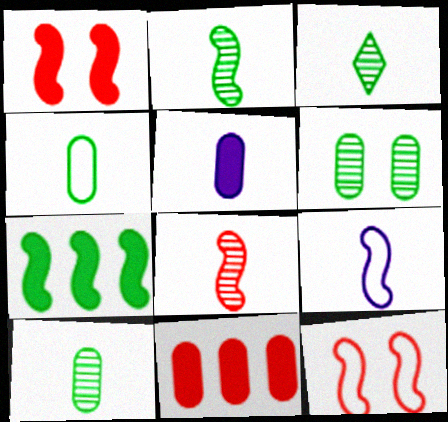[[2, 3, 10]]